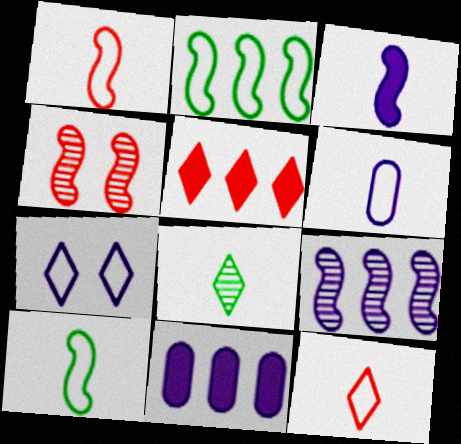[[2, 3, 4], 
[5, 7, 8], 
[6, 10, 12]]